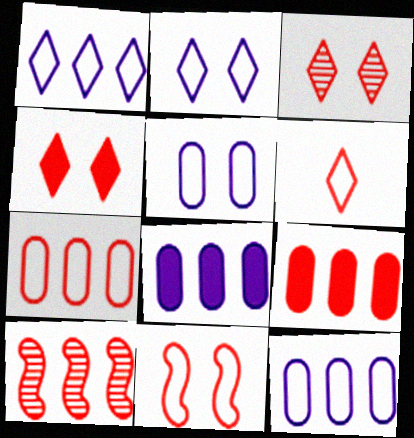[[6, 7, 11]]